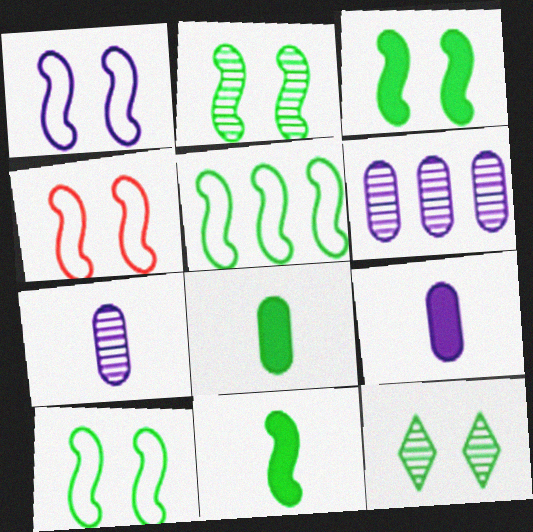[[1, 4, 10], 
[2, 3, 10], 
[2, 5, 11], 
[5, 8, 12]]